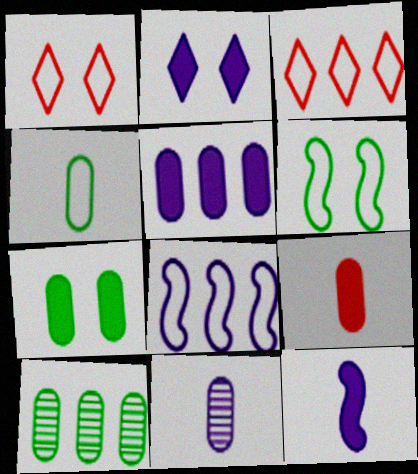[[1, 4, 8], 
[1, 10, 12], 
[2, 5, 12], 
[2, 8, 11], 
[4, 7, 10], 
[4, 9, 11], 
[5, 7, 9]]